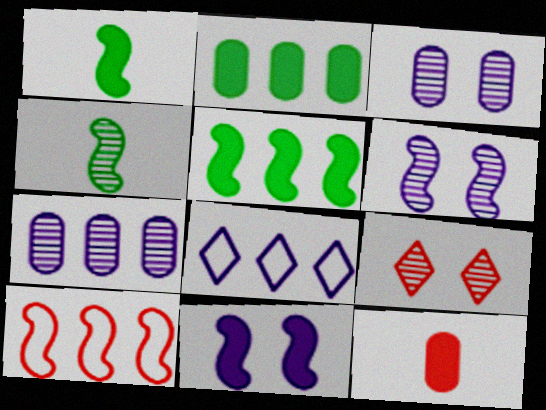[[1, 6, 10], 
[4, 7, 9], 
[4, 10, 11], 
[9, 10, 12]]